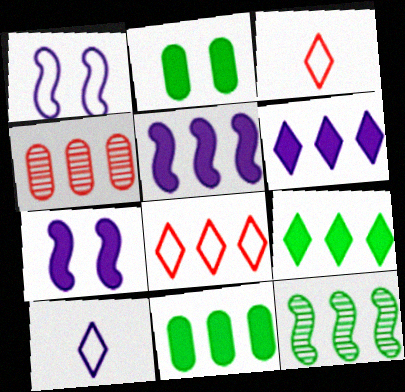[]